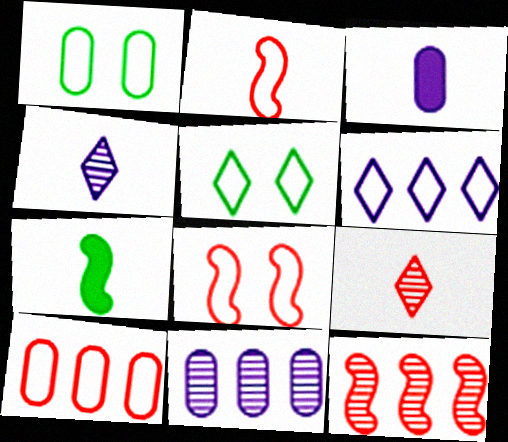[[1, 2, 6], 
[3, 5, 12]]